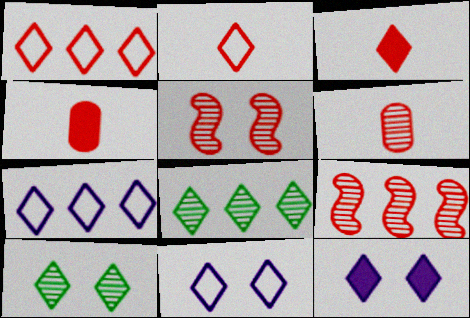[[1, 4, 5], 
[2, 8, 12], 
[3, 7, 10], 
[3, 8, 11]]